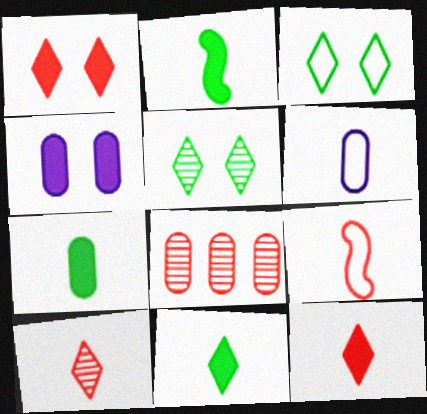[[1, 8, 9], 
[2, 6, 10], 
[2, 7, 11]]